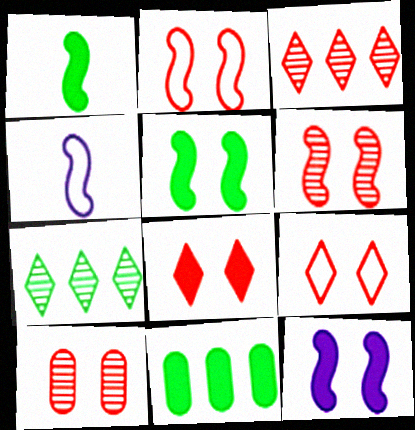[[2, 8, 10]]